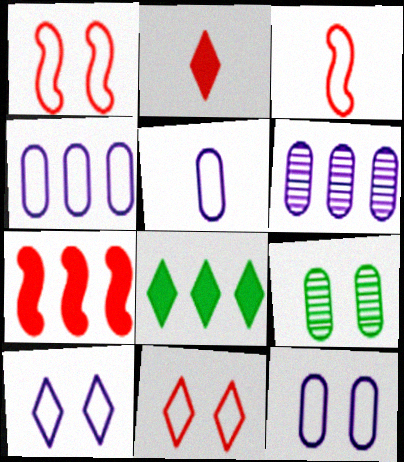[[4, 5, 12]]